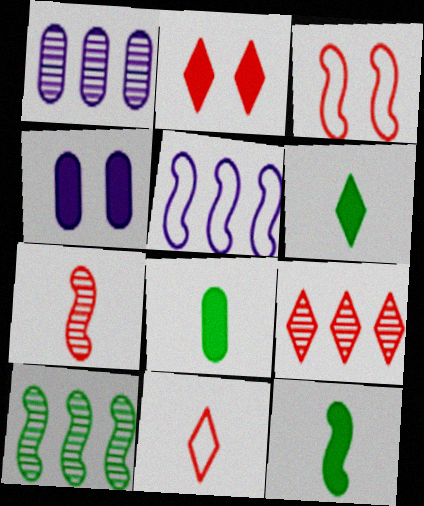[[1, 3, 6], 
[1, 9, 10], 
[2, 9, 11], 
[4, 10, 11], 
[6, 8, 12]]